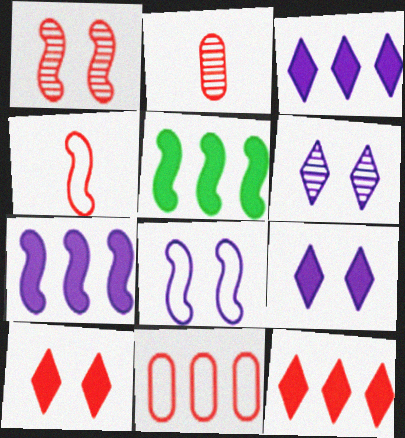[]